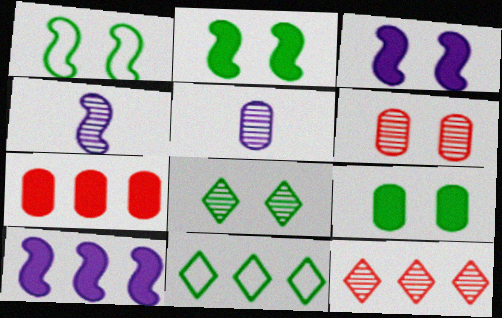[[1, 8, 9]]